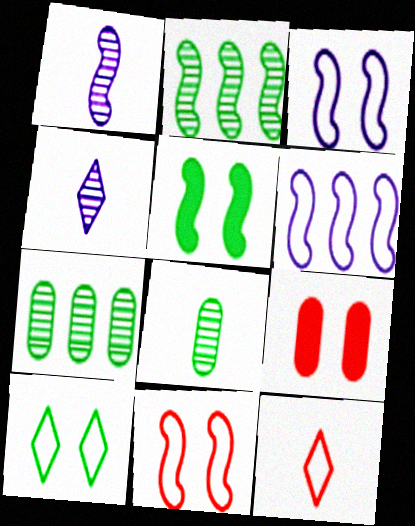[]